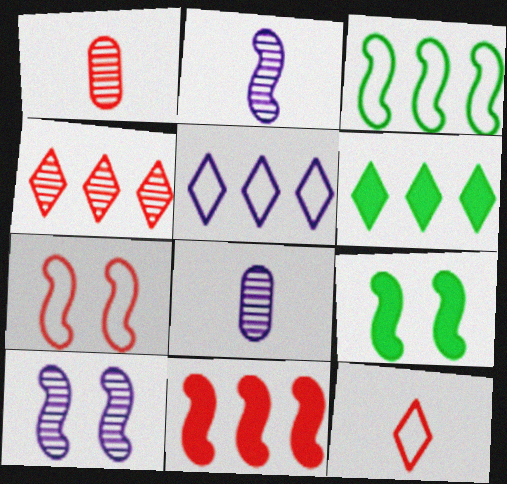[[1, 5, 9], 
[4, 5, 6], 
[6, 7, 8], 
[7, 9, 10]]